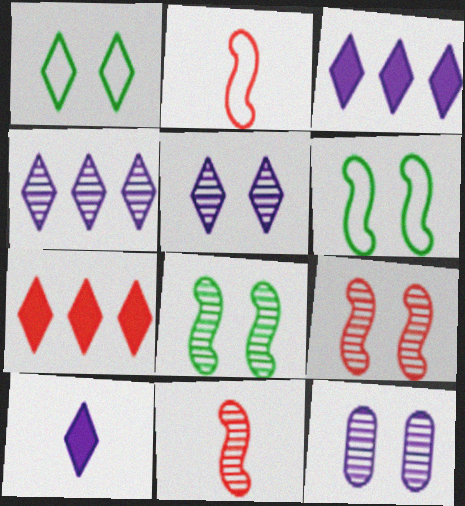[]